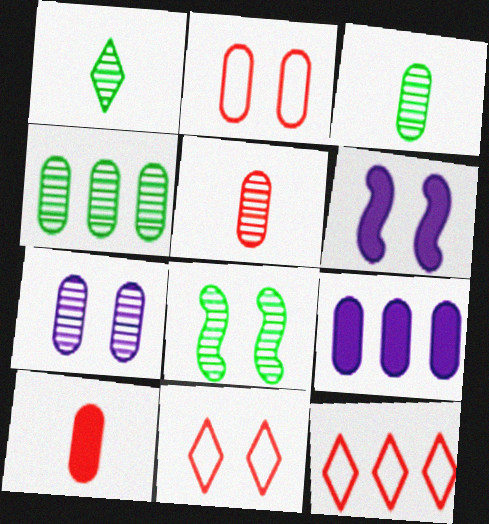[[1, 4, 8], 
[2, 3, 9], 
[3, 6, 12], 
[4, 5, 7]]